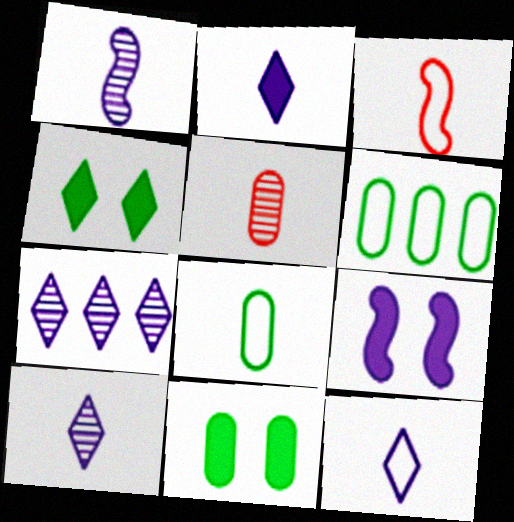[[2, 10, 12], 
[3, 7, 11], 
[3, 8, 12]]